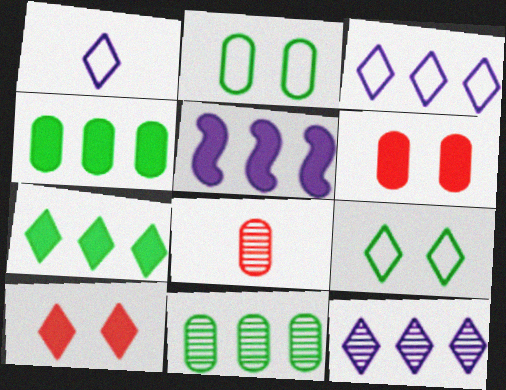[[5, 8, 9]]